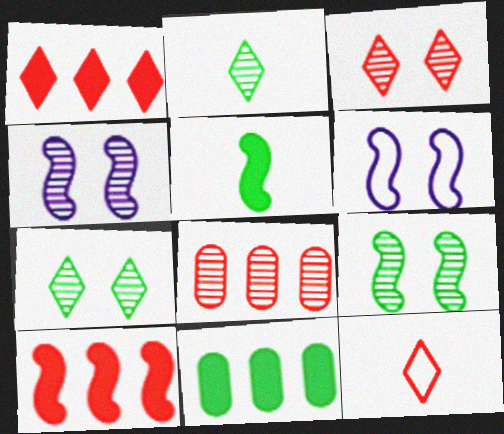[[1, 3, 12], 
[2, 4, 8], 
[4, 11, 12]]